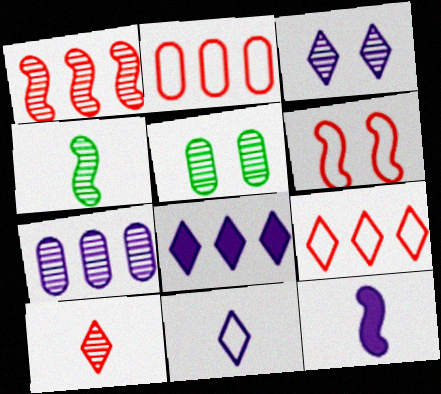[[3, 8, 11], 
[5, 9, 12]]